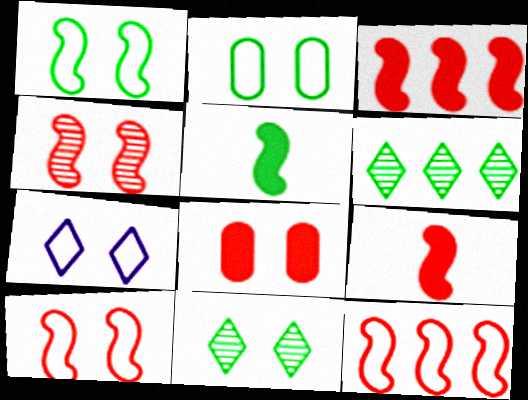[[2, 5, 6], 
[2, 7, 10], 
[4, 9, 12]]